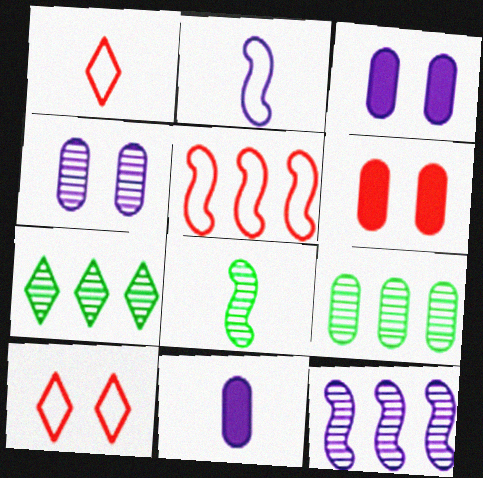[[1, 8, 11], 
[2, 6, 7]]